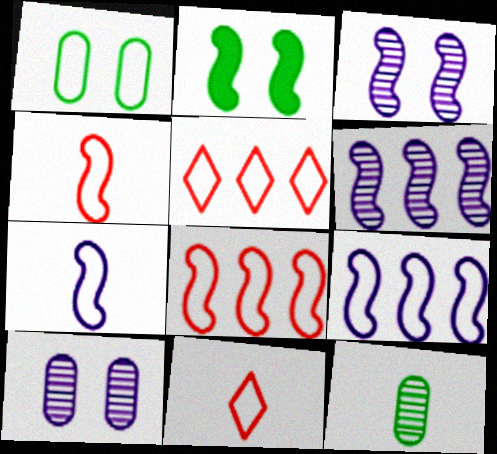[[1, 5, 7], 
[1, 9, 11], 
[2, 4, 6]]